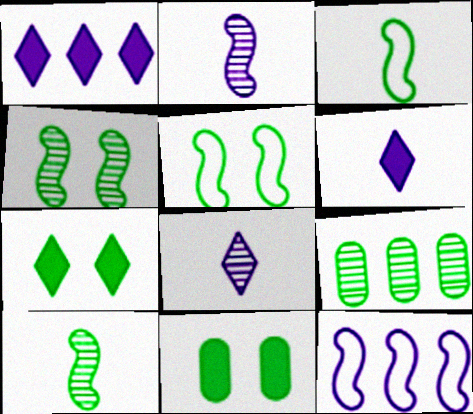[[3, 7, 9]]